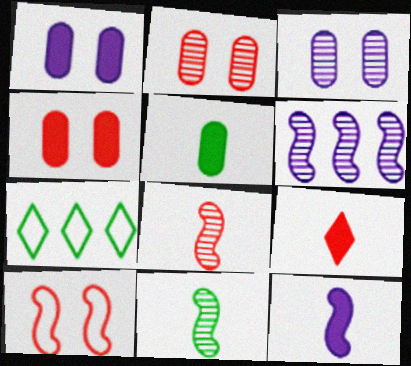[[1, 7, 8], 
[2, 7, 12], 
[5, 9, 12]]